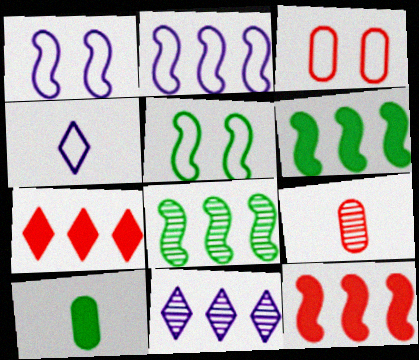[[2, 8, 12]]